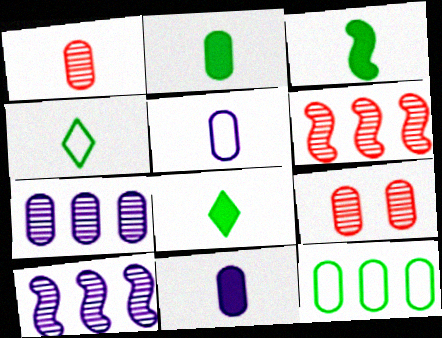[[1, 2, 5], 
[2, 3, 8], 
[9, 11, 12]]